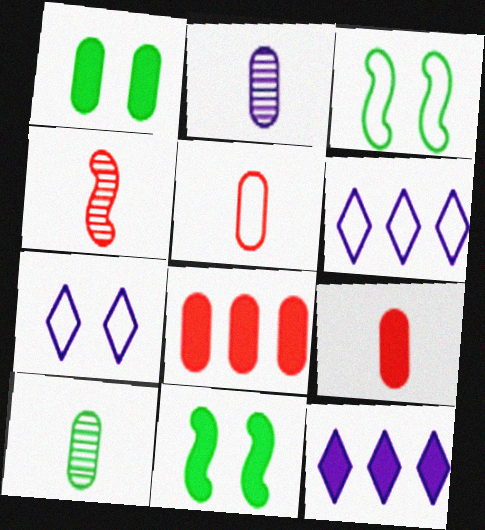[[1, 4, 6], 
[3, 5, 6], 
[9, 11, 12]]